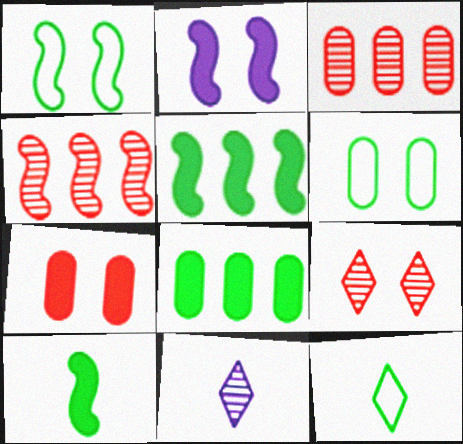[[2, 3, 12], 
[2, 6, 9]]